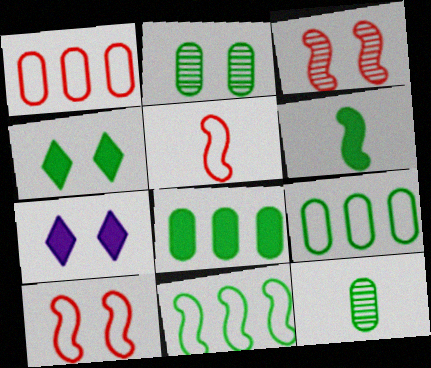[[2, 7, 10], 
[4, 6, 8], 
[4, 11, 12]]